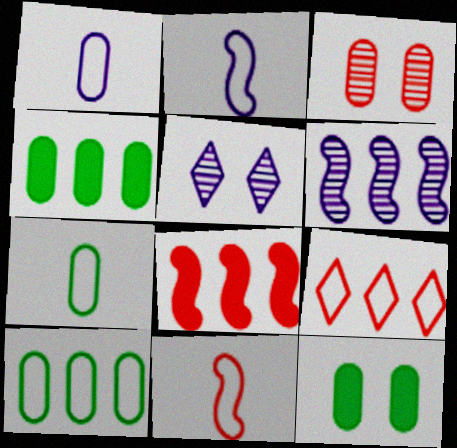[[1, 3, 4], 
[4, 5, 11], 
[4, 6, 9], 
[5, 7, 8]]